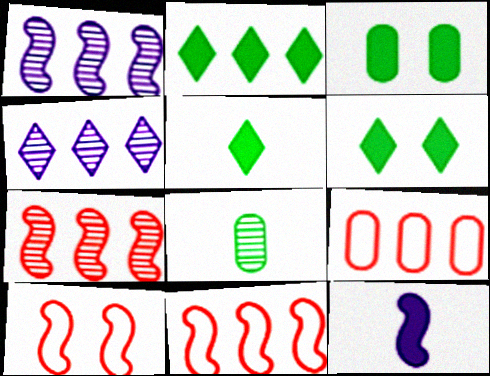[[1, 2, 9], 
[2, 5, 6]]